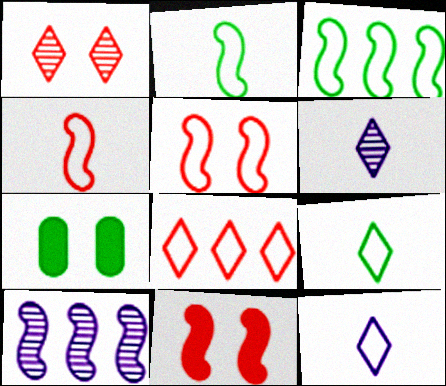[[2, 10, 11]]